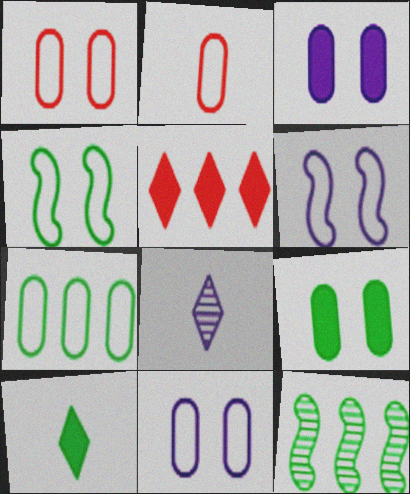[[2, 7, 11]]